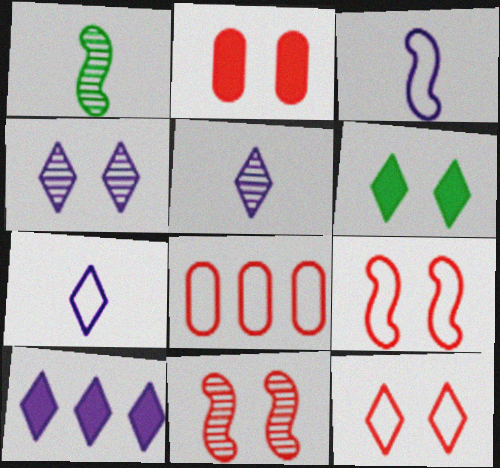[[2, 11, 12], 
[4, 6, 12], 
[4, 7, 10]]